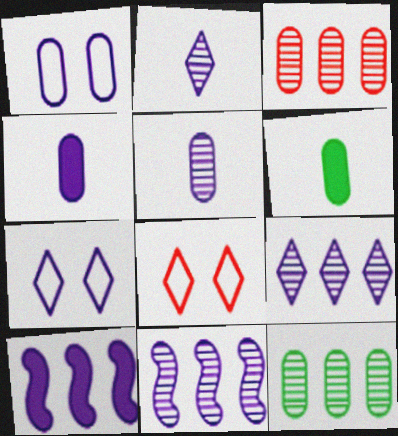[[1, 2, 10], 
[1, 3, 6], 
[4, 7, 11], 
[5, 7, 10], 
[6, 8, 11]]